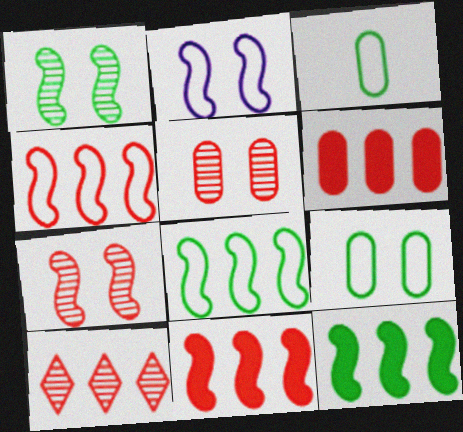[[4, 6, 10]]